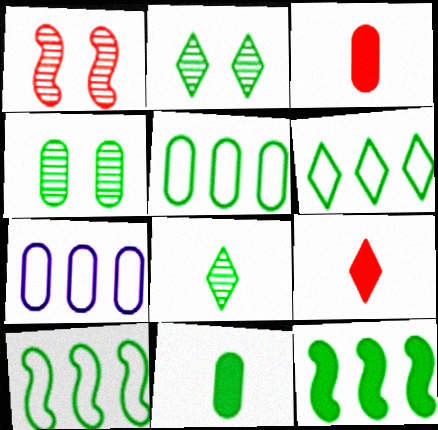[[2, 10, 11], 
[3, 4, 7], 
[4, 5, 11], 
[5, 6, 10]]